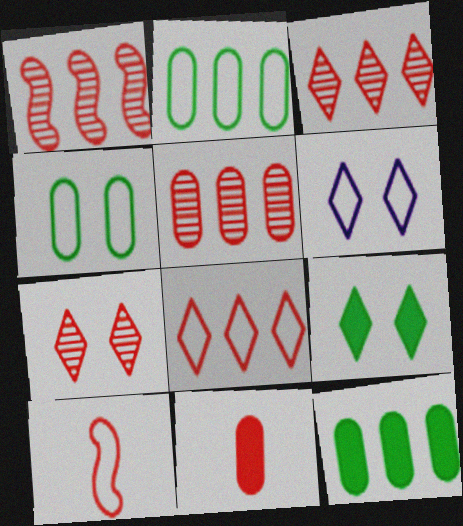[[1, 3, 5], 
[2, 6, 10], 
[6, 7, 9]]